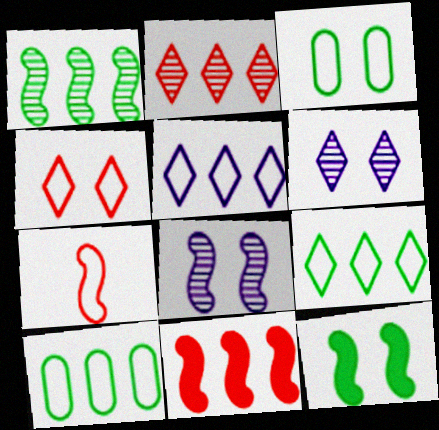[[3, 5, 7]]